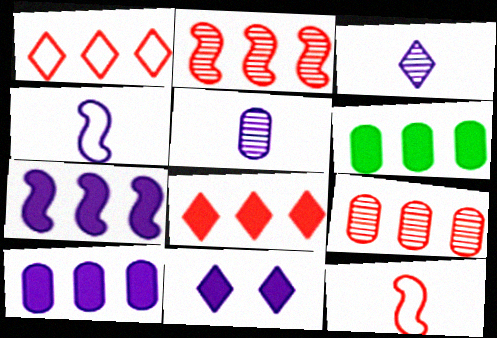[[6, 7, 8]]